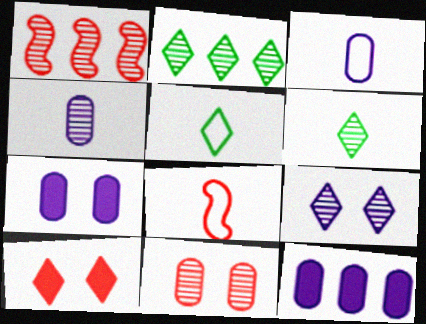[[1, 5, 7], 
[2, 7, 8], 
[3, 5, 8]]